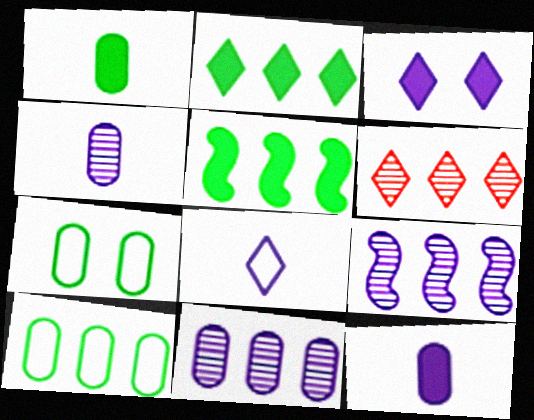[]